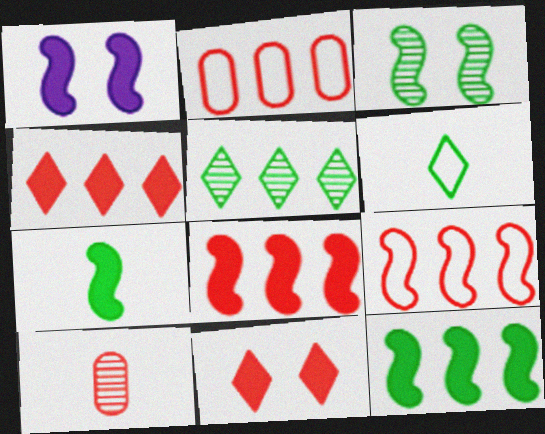[[1, 7, 8], 
[9, 10, 11]]